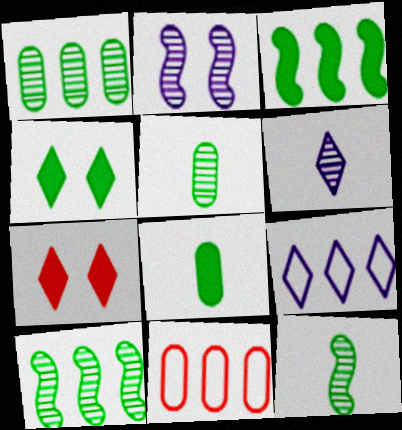[[3, 4, 8]]